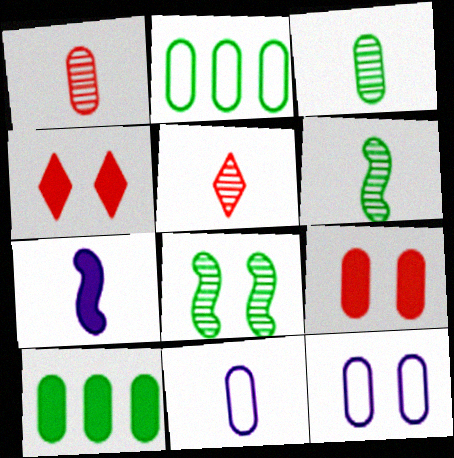[[1, 10, 12], 
[4, 7, 10], 
[4, 8, 12]]